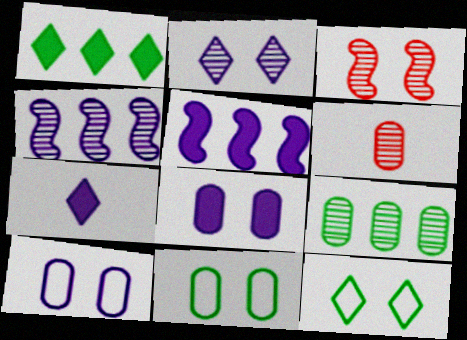[[3, 8, 12], 
[4, 7, 10], 
[5, 6, 12], 
[5, 7, 8]]